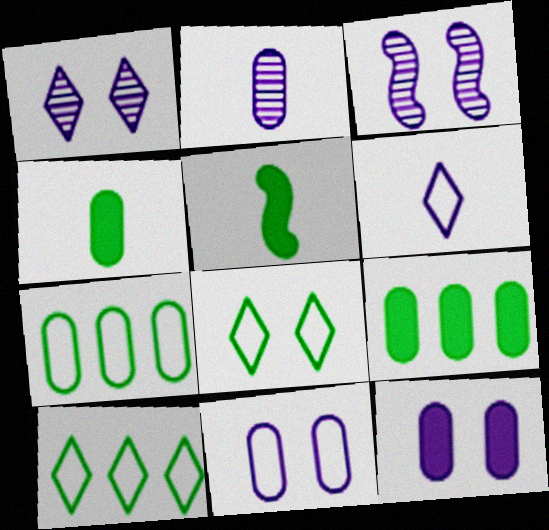[]